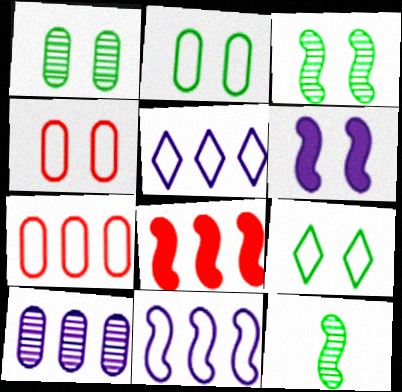[]